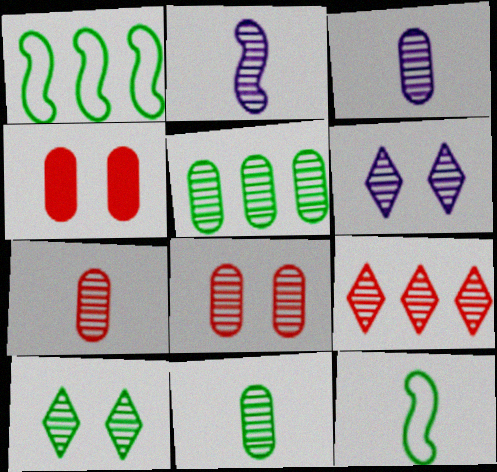[[3, 5, 8], 
[3, 7, 11]]